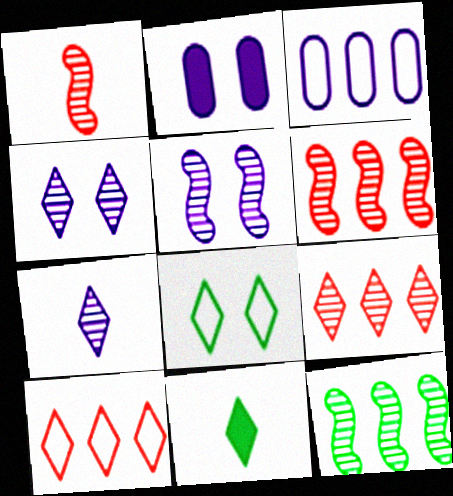[[1, 5, 12], 
[4, 10, 11]]